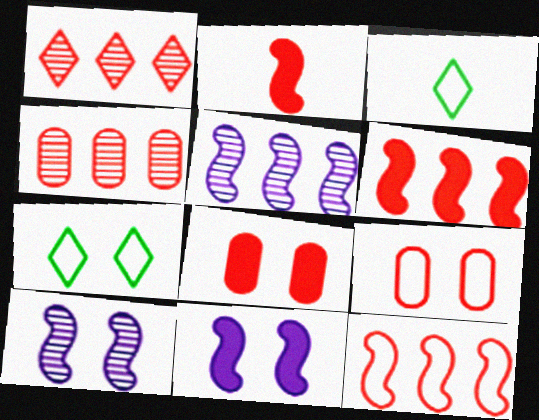[[1, 2, 9], 
[3, 4, 11], 
[3, 5, 8], 
[7, 8, 10]]